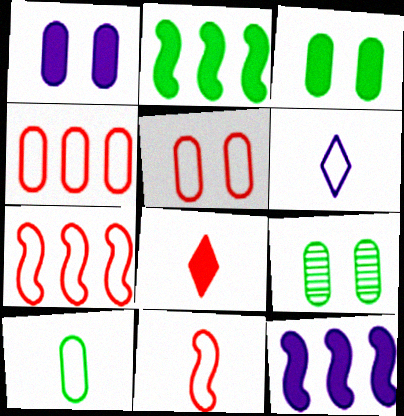[[1, 2, 8], 
[1, 5, 9], 
[3, 8, 12], 
[6, 10, 11]]